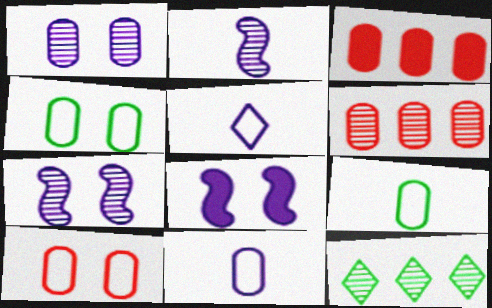[[1, 3, 9]]